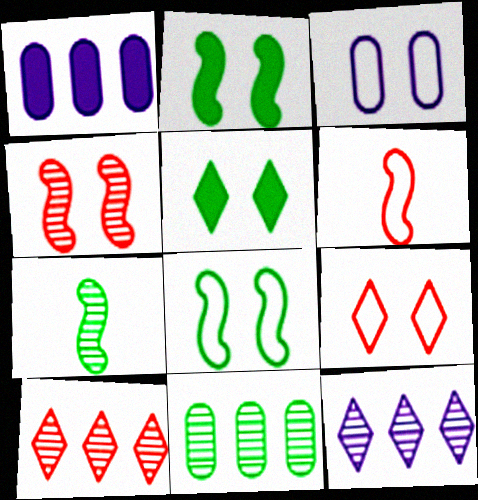[[1, 7, 9], 
[3, 4, 5], 
[3, 8, 9]]